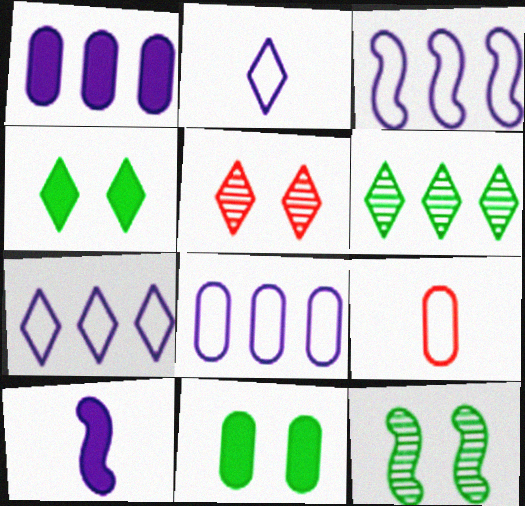[[3, 7, 8]]